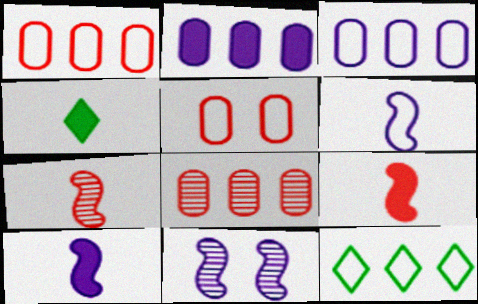[[1, 4, 11], 
[5, 6, 12]]